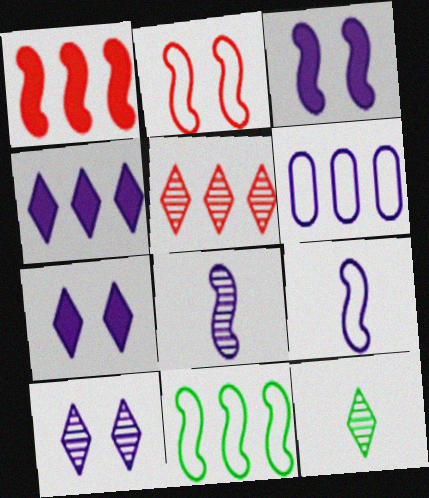[[2, 9, 11], 
[5, 10, 12], 
[6, 7, 8]]